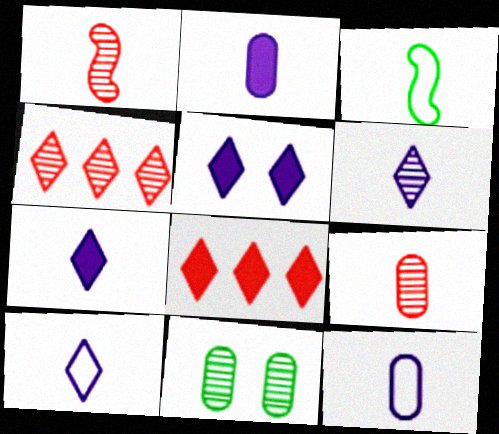[[3, 7, 9], 
[6, 7, 10]]